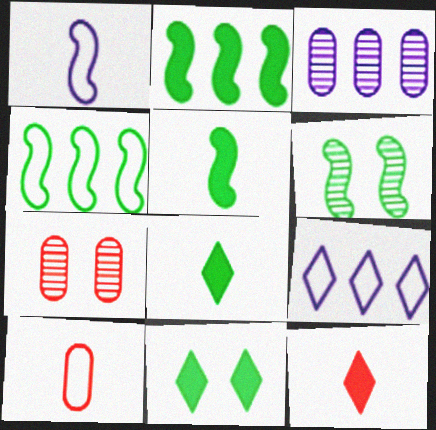[[4, 5, 6], 
[5, 7, 9]]